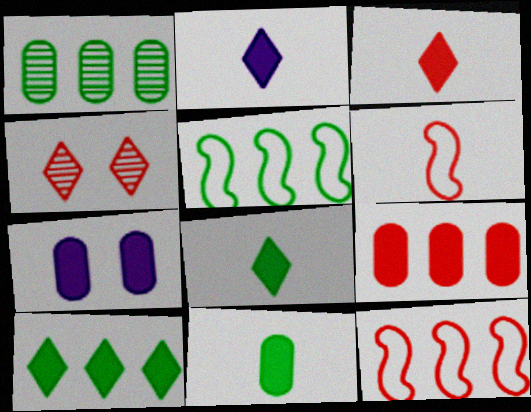[[1, 5, 10], 
[2, 3, 8], 
[4, 6, 9], 
[7, 9, 11]]